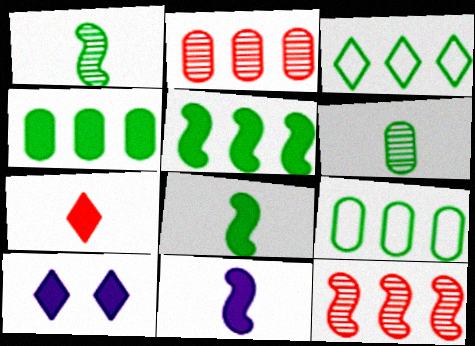[]